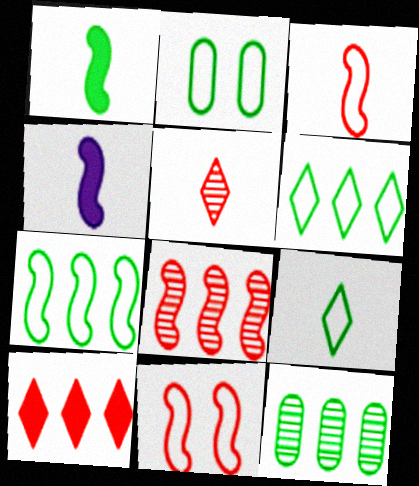[[2, 7, 9]]